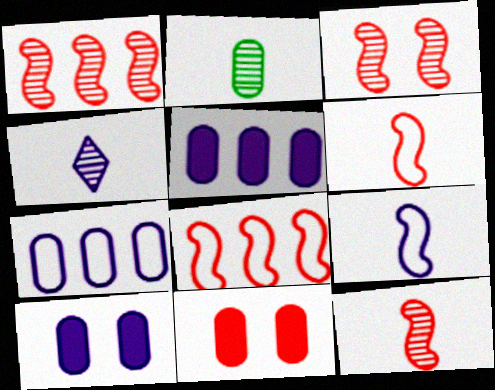[[1, 3, 12], 
[2, 4, 12], 
[2, 7, 11]]